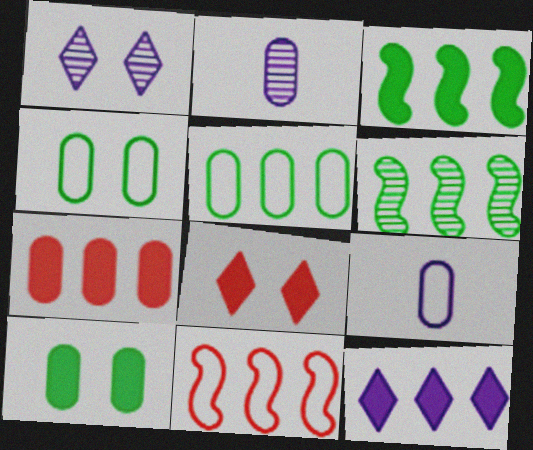[[2, 4, 7], 
[3, 7, 12], 
[6, 8, 9]]